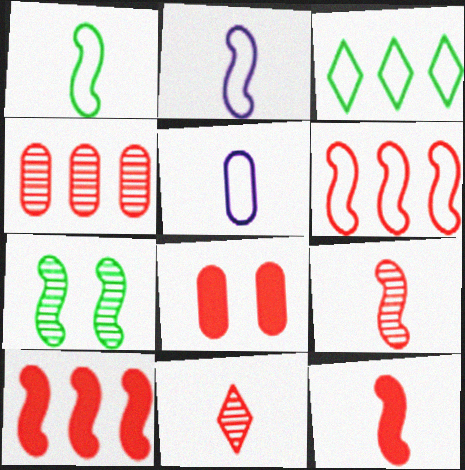[[2, 7, 10], 
[6, 8, 11]]